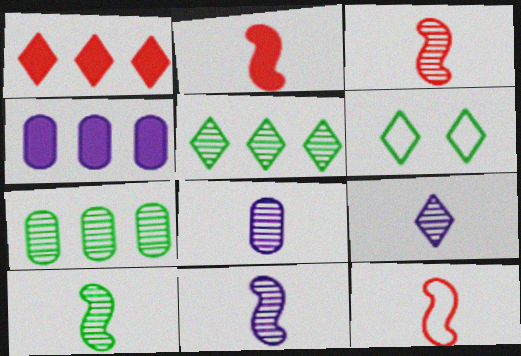[[1, 6, 9], 
[2, 3, 12], 
[3, 4, 6], 
[3, 10, 11], 
[8, 9, 11]]